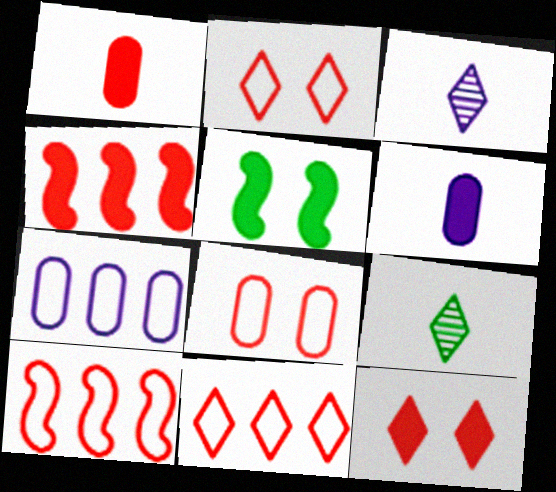[[1, 4, 12]]